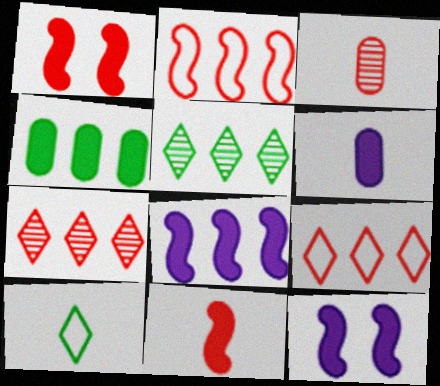[[1, 3, 9]]